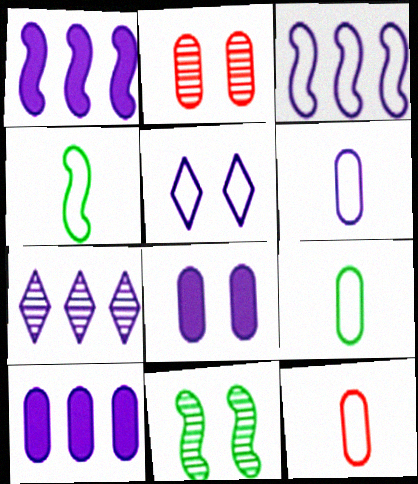[[2, 9, 10], 
[3, 5, 6], 
[3, 7, 10], 
[6, 9, 12]]